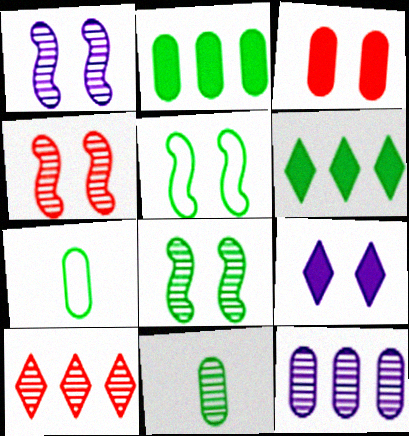[[1, 4, 8], 
[1, 10, 11], 
[3, 7, 12], 
[5, 6, 11], 
[6, 7, 8]]